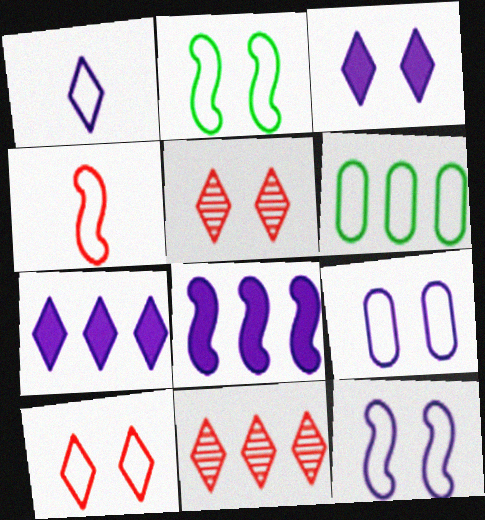[[2, 9, 10], 
[6, 8, 11]]